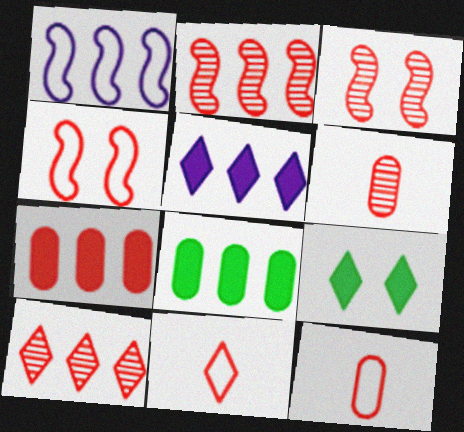[[1, 6, 9], 
[1, 8, 10], 
[3, 6, 10], 
[3, 7, 11]]